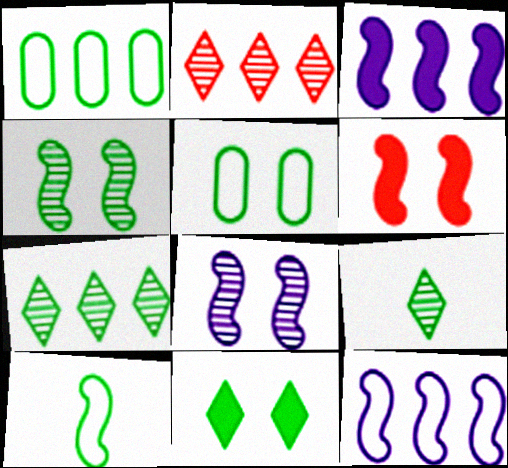[[1, 2, 3], 
[4, 5, 11]]